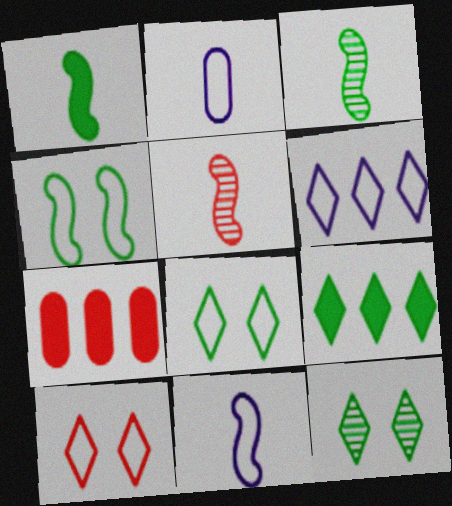[[1, 5, 11], 
[5, 7, 10], 
[7, 11, 12]]